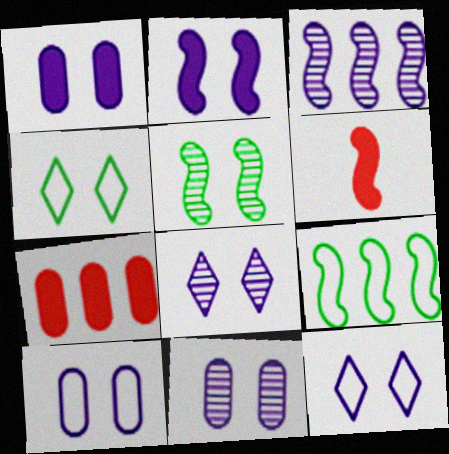[[1, 10, 11], 
[2, 8, 10], 
[2, 11, 12]]